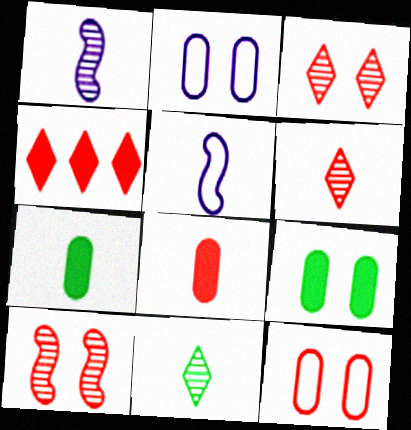[[5, 6, 7], 
[5, 8, 11]]